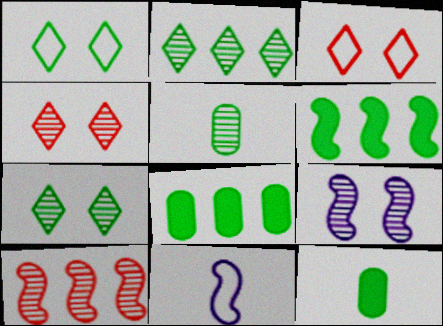[[1, 5, 6], 
[4, 8, 11]]